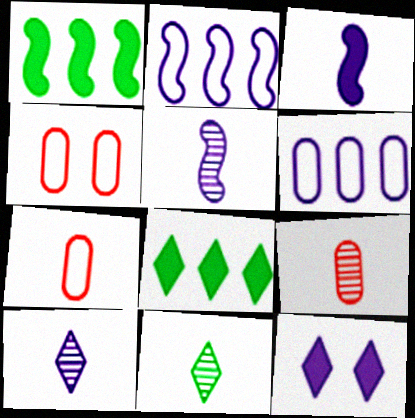[[1, 4, 10], 
[3, 7, 11], 
[4, 5, 8], 
[5, 6, 12], 
[5, 9, 11]]